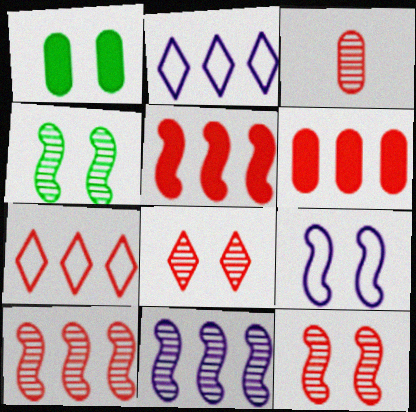[[1, 8, 9], 
[3, 8, 10], 
[6, 7, 10]]